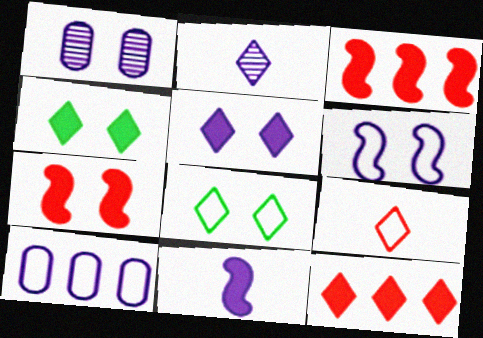[[1, 5, 6], 
[1, 7, 8], 
[2, 8, 12]]